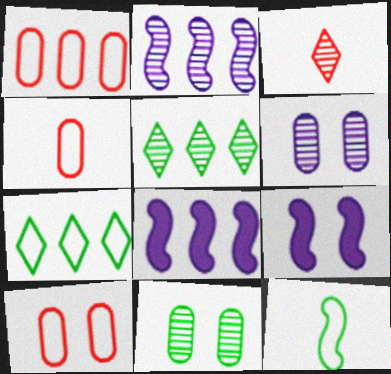[[1, 4, 10], 
[1, 5, 8], 
[2, 3, 11], 
[4, 5, 9]]